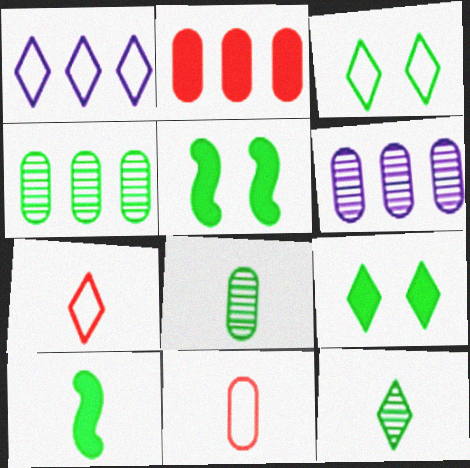[[1, 3, 7], 
[3, 4, 10], 
[5, 6, 7]]